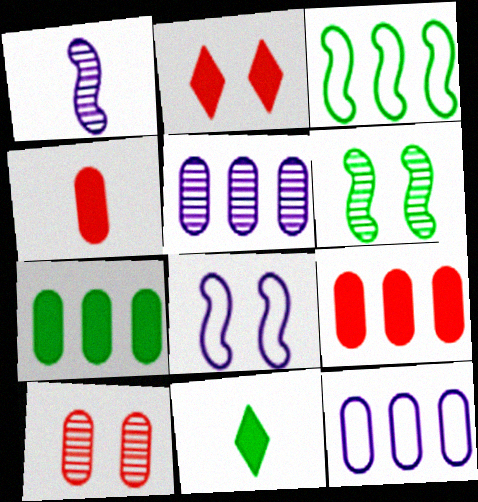[]